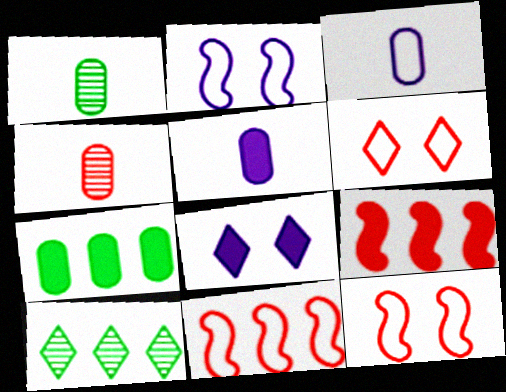[[1, 8, 11], 
[4, 6, 9], 
[5, 10, 12]]